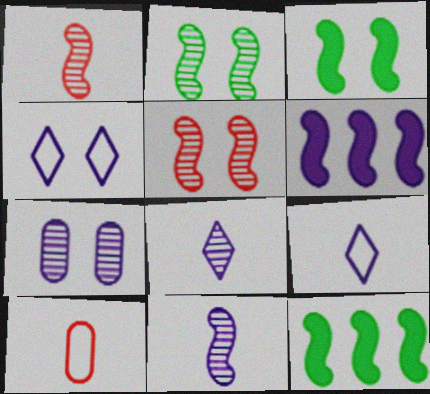[[6, 7, 9]]